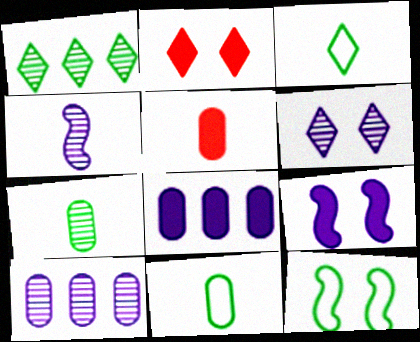[[3, 4, 5], 
[4, 6, 10]]